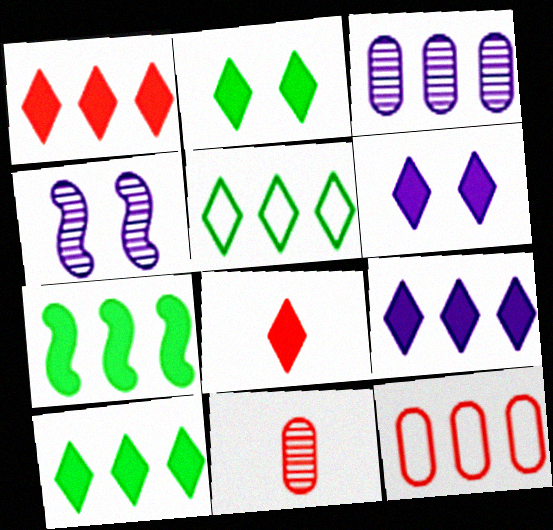[[1, 9, 10], 
[2, 8, 9], 
[6, 8, 10]]